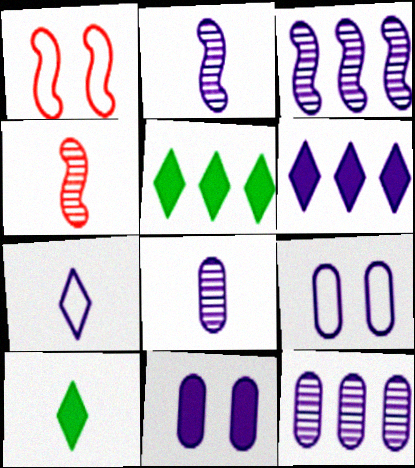[[1, 5, 8], 
[1, 10, 12], 
[2, 6, 9], 
[3, 7, 11], 
[4, 5, 9]]